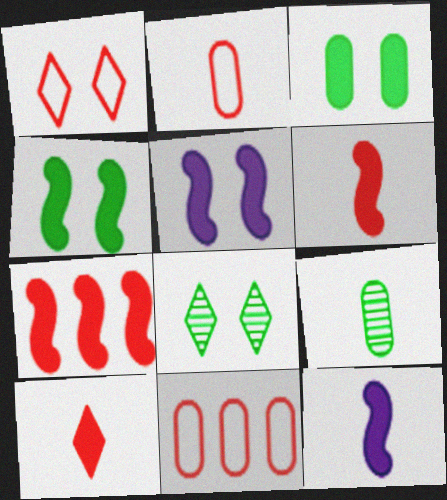[[4, 7, 12], 
[8, 11, 12]]